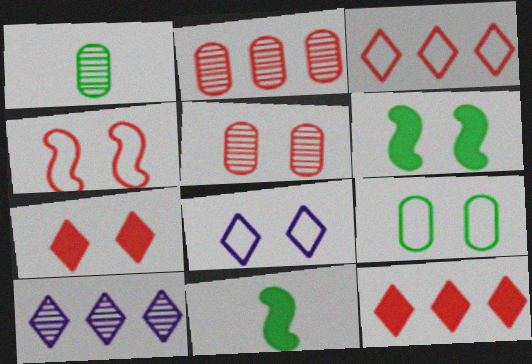[[2, 8, 11], 
[4, 5, 7], 
[4, 8, 9], 
[5, 6, 8]]